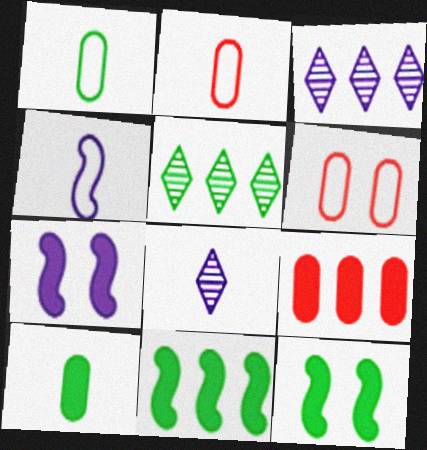[[1, 5, 12], 
[2, 3, 12], 
[2, 5, 7], 
[6, 8, 11]]